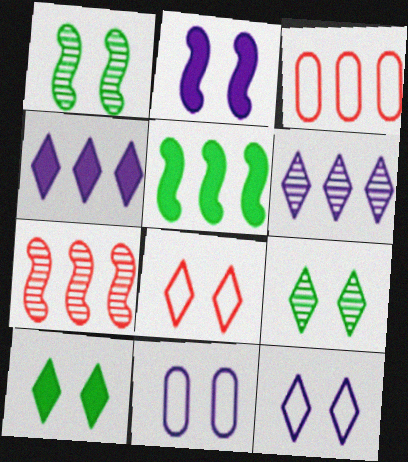[[3, 5, 6]]